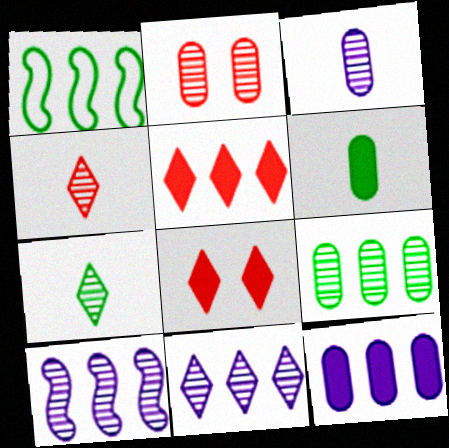[[1, 3, 8], 
[2, 3, 9], 
[2, 7, 10]]